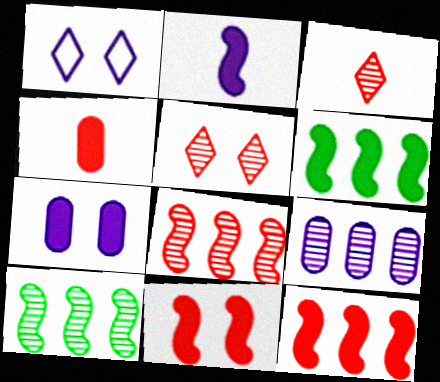[[1, 2, 9], 
[1, 4, 10], 
[2, 6, 11]]